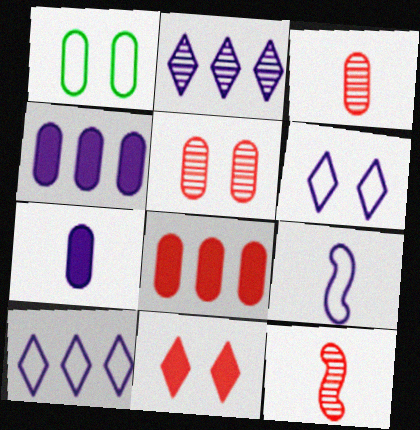[[1, 3, 4]]